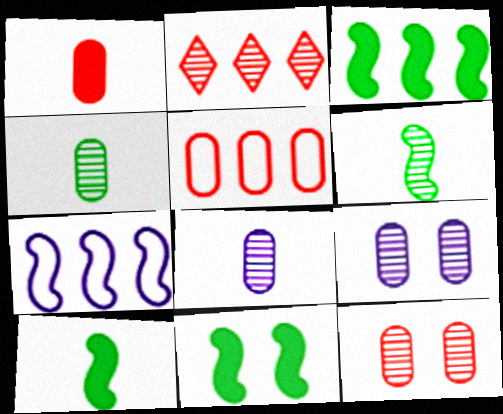[[1, 5, 12], 
[2, 6, 9], 
[3, 10, 11]]